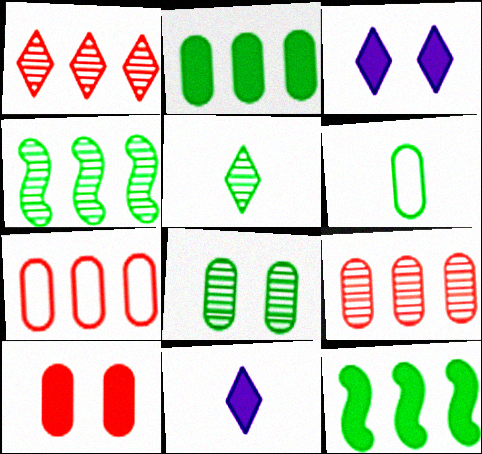[[2, 6, 8], 
[4, 5, 8], 
[10, 11, 12]]